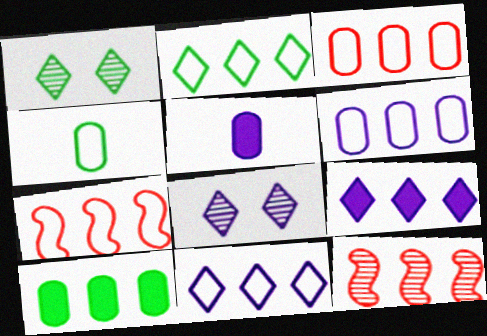[[1, 5, 7], 
[2, 6, 7], 
[10, 11, 12]]